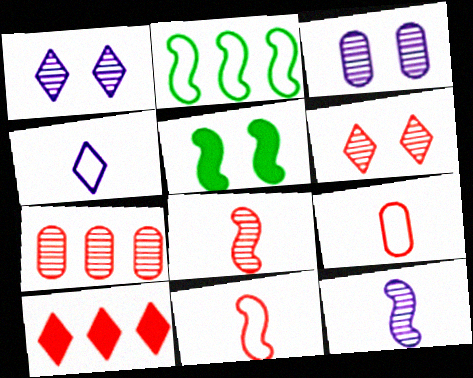[[4, 5, 7], 
[6, 7, 8]]